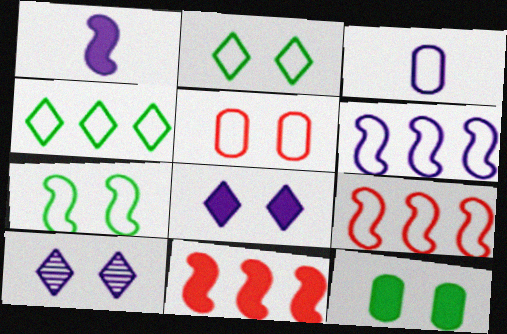[[2, 3, 9]]